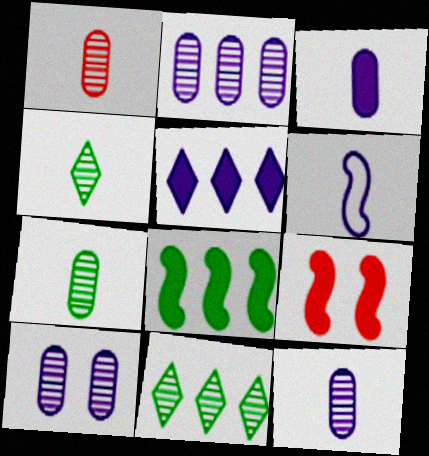[[1, 7, 12], 
[2, 10, 12], 
[5, 6, 10]]